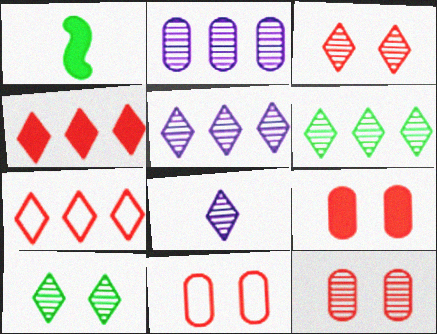[[1, 5, 11], 
[3, 6, 8], 
[9, 11, 12]]